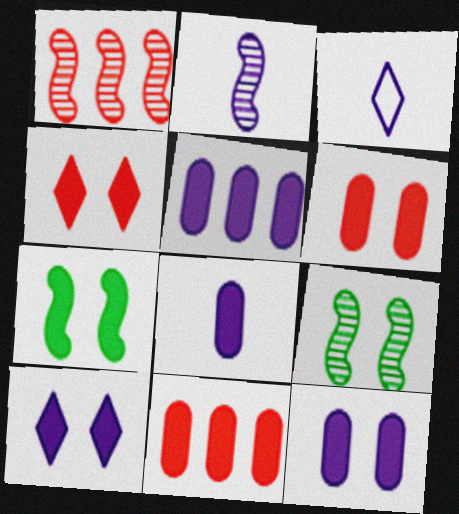[[1, 2, 9], 
[2, 3, 8], 
[3, 9, 11], 
[4, 7, 12], 
[5, 8, 12], 
[6, 7, 10]]